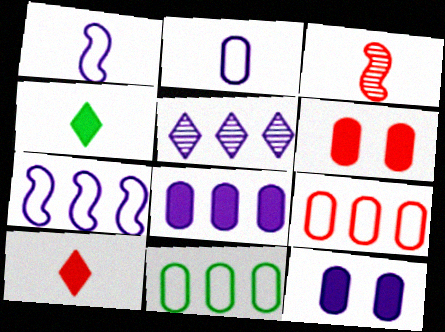[[1, 5, 12], 
[2, 3, 4], 
[5, 7, 8]]